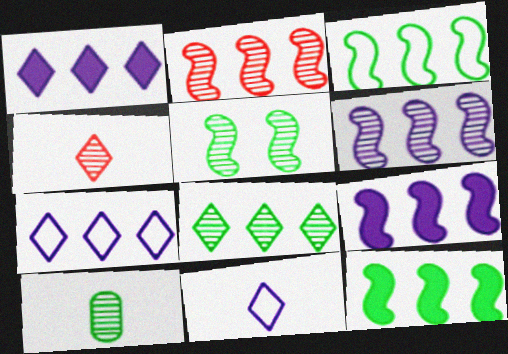[[2, 3, 9], 
[5, 8, 10]]